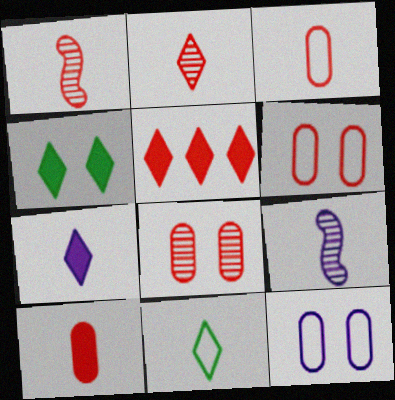[[1, 5, 6], 
[2, 7, 11], 
[4, 5, 7], 
[9, 10, 11]]